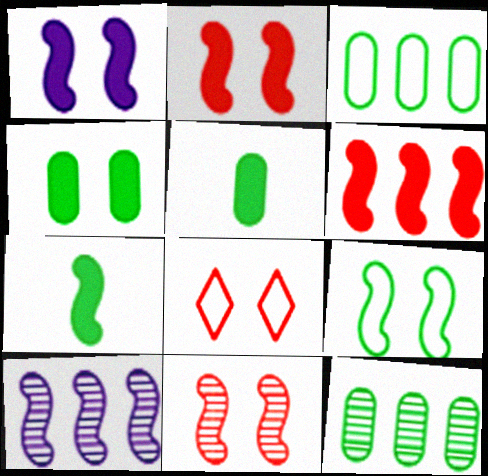[[1, 6, 7], 
[1, 9, 11], 
[5, 8, 10]]